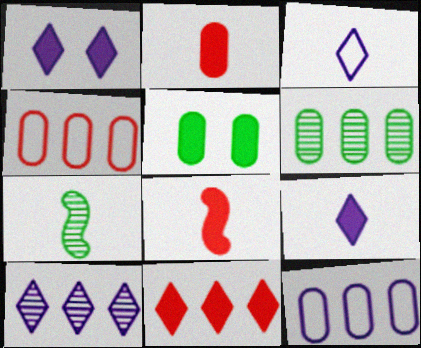[[1, 3, 10], 
[1, 4, 7], 
[2, 3, 7]]